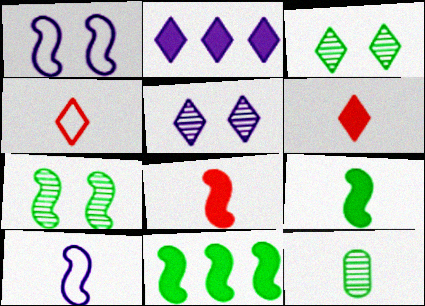[[2, 3, 4], 
[6, 10, 12]]